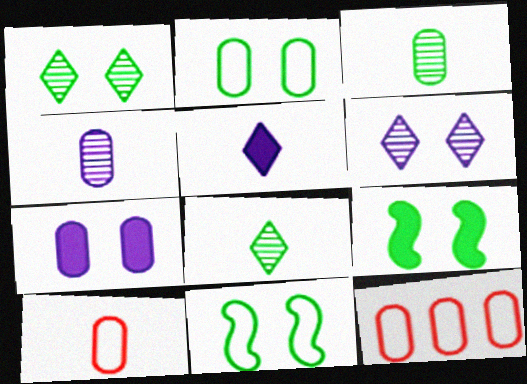[[1, 2, 9], 
[3, 7, 12]]